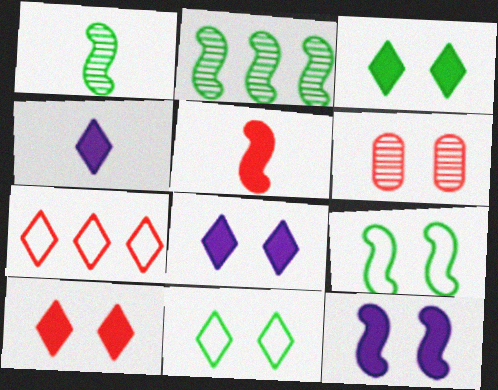[[3, 8, 10], 
[5, 6, 7], 
[6, 8, 9], 
[6, 11, 12]]